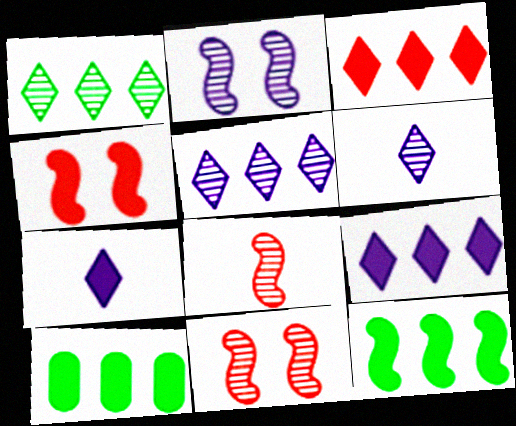[[4, 7, 10]]